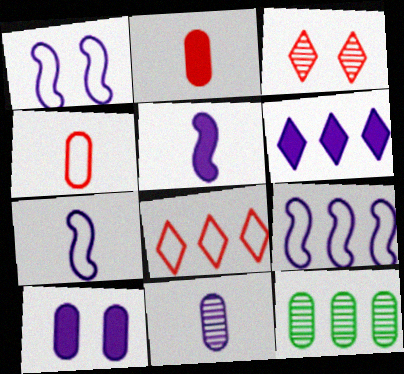[[1, 6, 11], 
[1, 7, 9], 
[4, 10, 12], 
[5, 6, 10]]